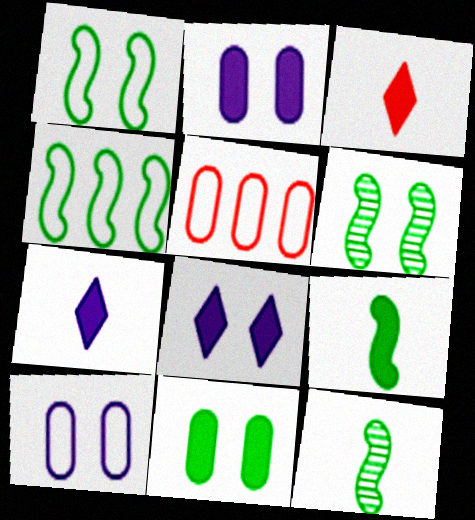[[4, 6, 9], 
[5, 6, 7], 
[5, 8, 12]]